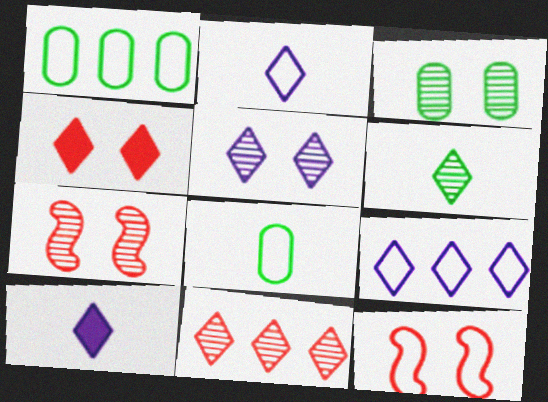[[1, 2, 12], 
[1, 7, 10], 
[3, 5, 7], 
[4, 6, 9], 
[5, 6, 11], 
[5, 9, 10], 
[8, 9, 12]]